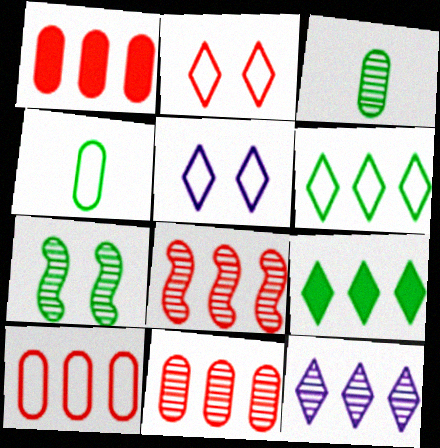[[1, 10, 11], 
[4, 7, 9]]